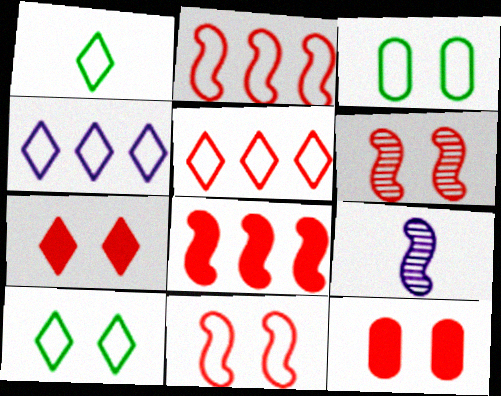[]